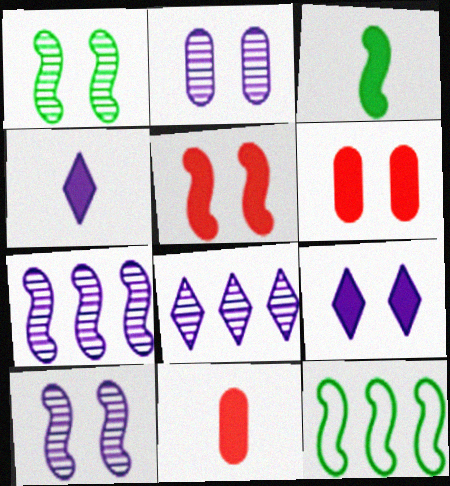[[1, 3, 12], 
[3, 4, 11]]